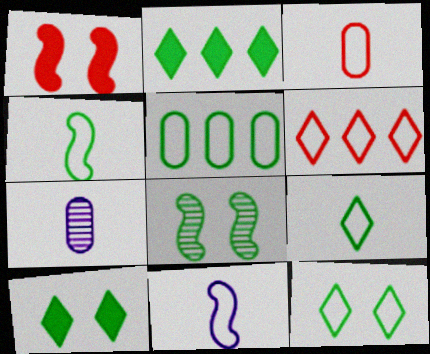[[3, 9, 11], 
[4, 5, 12]]